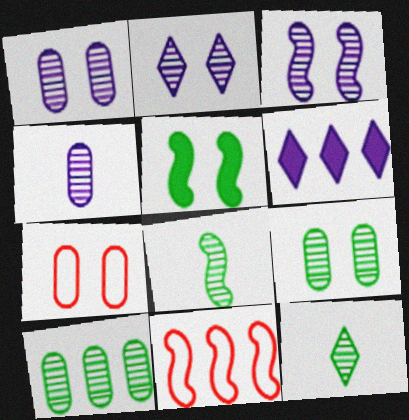[[1, 2, 3], 
[2, 5, 7], 
[6, 7, 8], 
[6, 10, 11]]